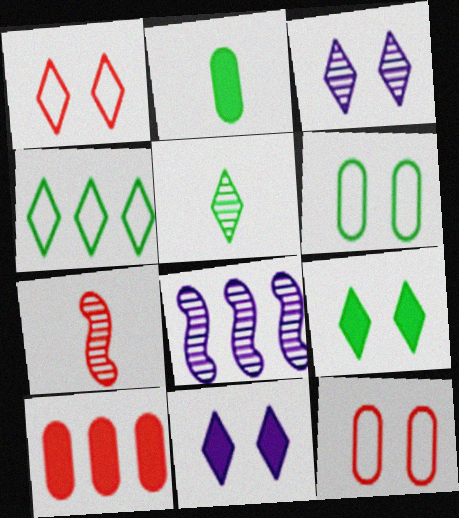[[1, 2, 8], 
[1, 3, 9], 
[1, 7, 10], 
[4, 5, 9], 
[4, 8, 10]]